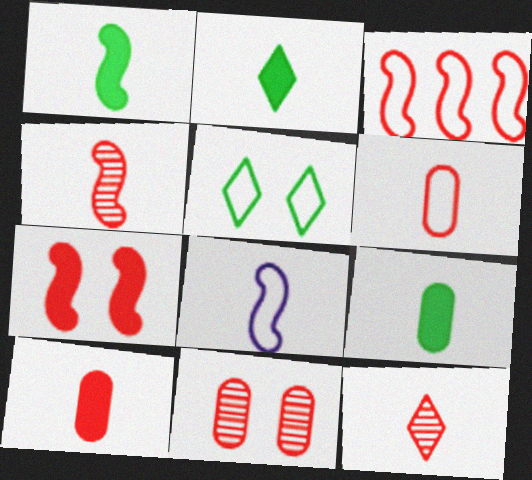[[1, 2, 9], 
[1, 4, 8], 
[3, 4, 7], 
[8, 9, 12]]